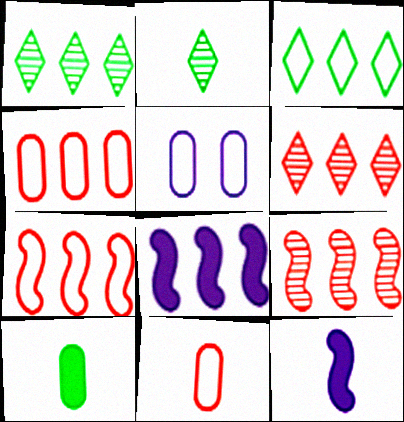[[1, 4, 8], 
[2, 11, 12]]